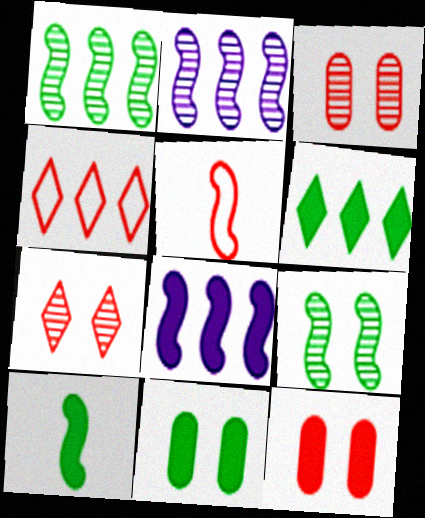[[5, 8, 9], 
[6, 10, 11]]